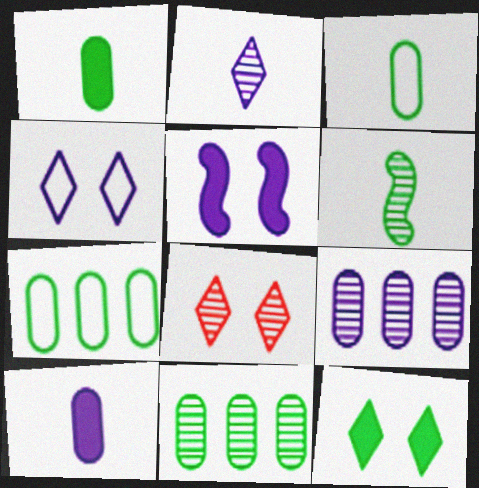[[4, 8, 12], 
[6, 7, 12], 
[6, 8, 9]]